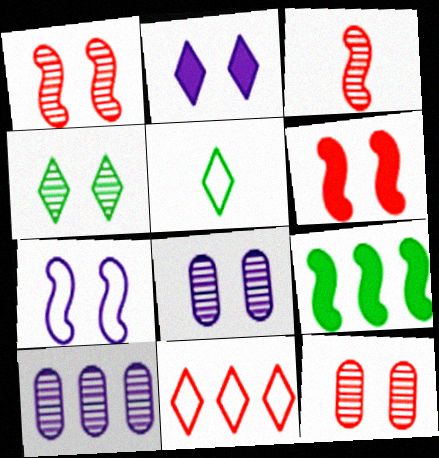[[1, 4, 8], 
[2, 7, 8], 
[3, 4, 10], 
[3, 7, 9], 
[5, 6, 10], 
[9, 10, 11]]